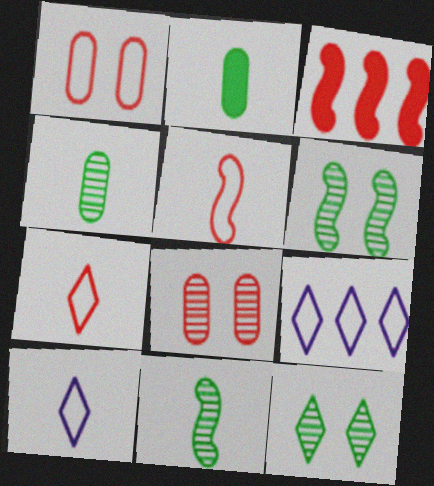[[3, 7, 8]]